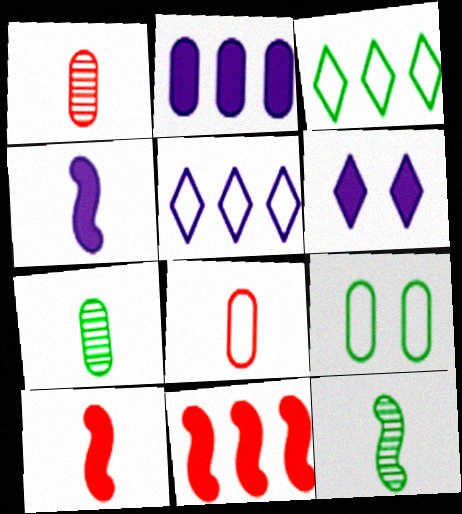[[1, 2, 9], 
[2, 4, 6]]